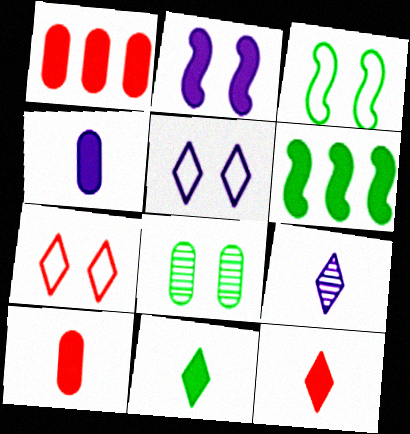[[1, 2, 11], 
[1, 3, 9], 
[2, 7, 8]]